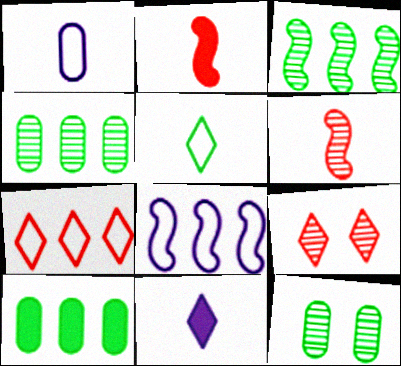[]